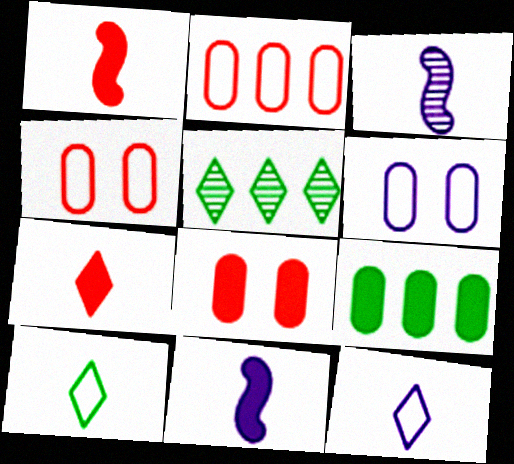[[1, 5, 6], 
[4, 5, 11]]